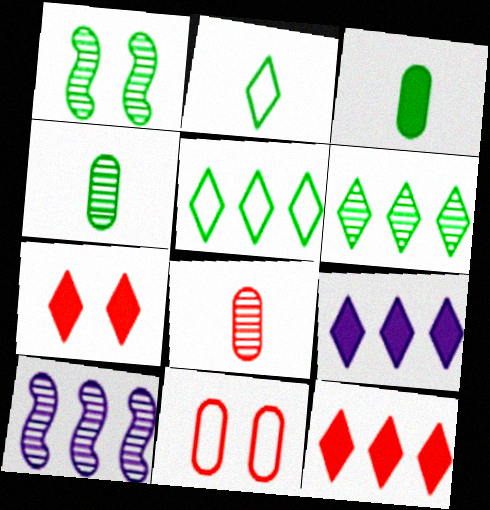[[1, 3, 5], 
[1, 4, 6]]